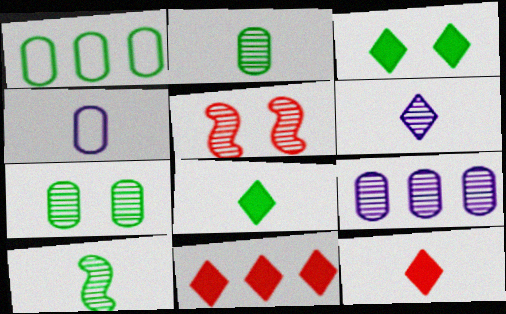[[1, 3, 10], 
[4, 10, 12]]